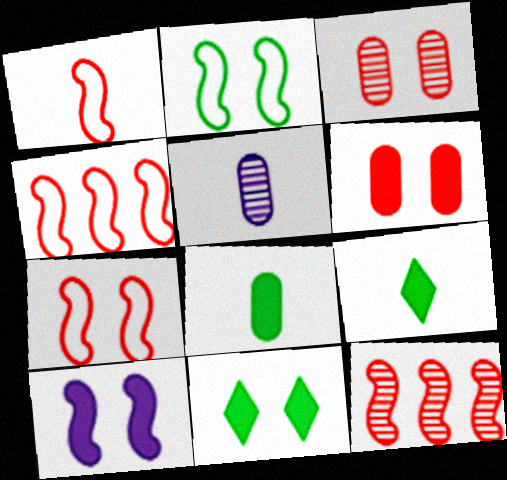[[1, 4, 7], 
[1, 5, 9], 
[4, 5, 11], 
[6, 10, 11]]